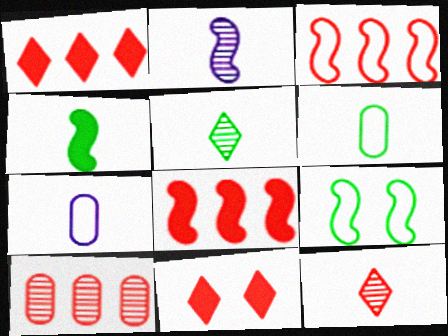[[1, 3, 10], 
[2, 8, 9], 
[4, 5, 6], 
[4, 7, 12]]